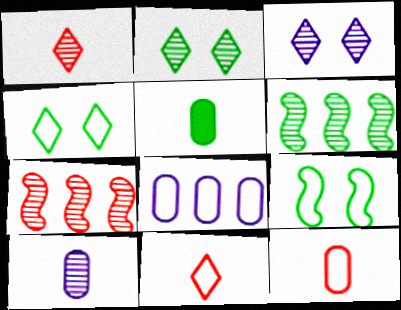[[2, 7, 10], 
[4, 5, 6], 
[5, 10, 12], 
[8, 9, 11]]